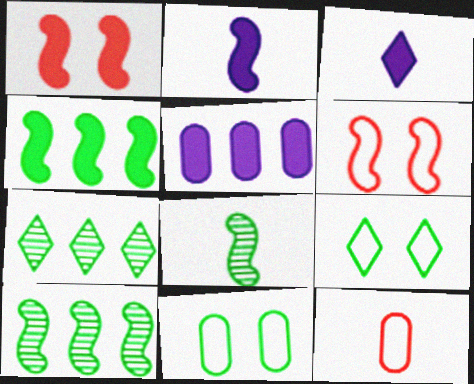[[1, 2, 4], 
[2, 6, 10], 
[3, 8, 12]]